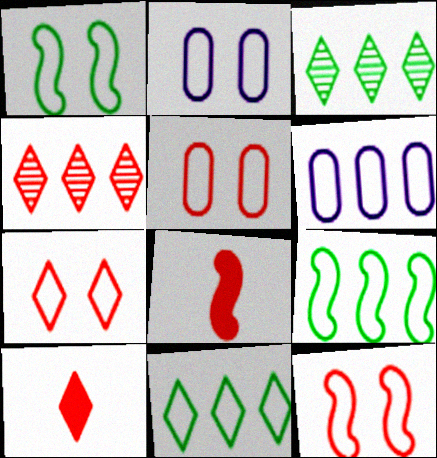[[1, 2, 7], 
[2, 3, 8], 
[4, 5, 8], 
[4, 7, 10], 
[5, 7, 12]]